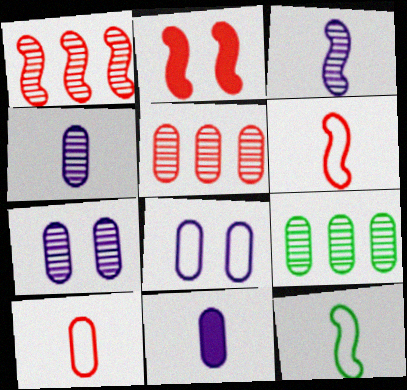[[1, 2, 6]]